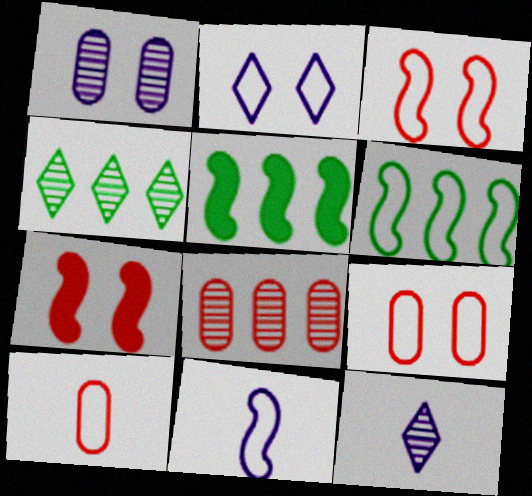[[2, 6, 10], 
[3, 6, 11], 
[5, 9, 12]]